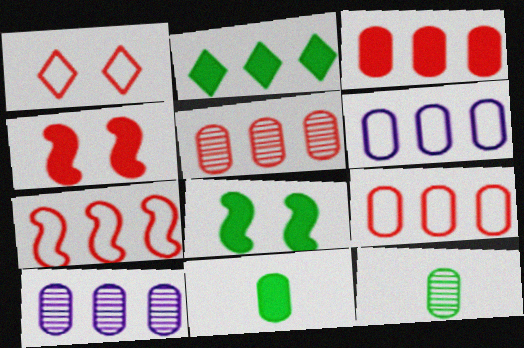[[2, 7, 10], 
[2, 8, 11], 
[3, 5, 9]]